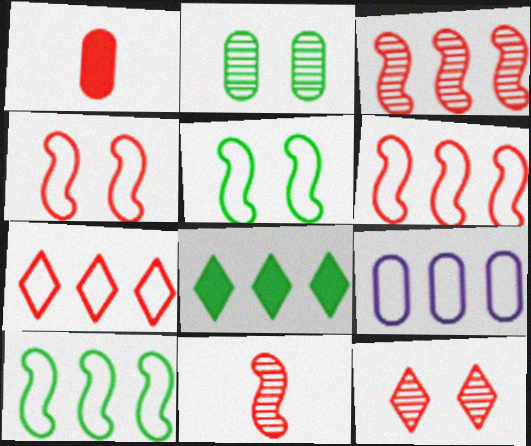[[1, 2, 9], 
[1, 6, 12], 
[3, 8, 9], 
[7, 9, 10]]